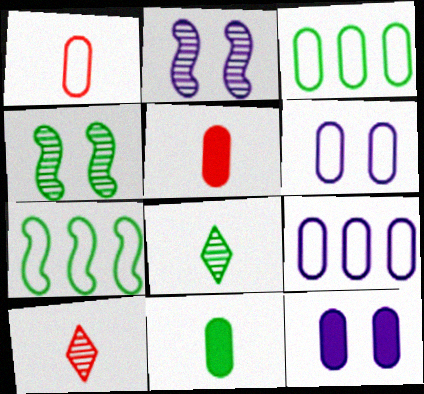[[1, 3, 6], 
[7, 10, 12]]